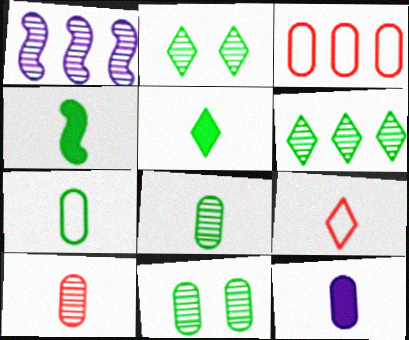[[1, 2, 10], 
[3, 11, 12], 
[7, 10, 12]]